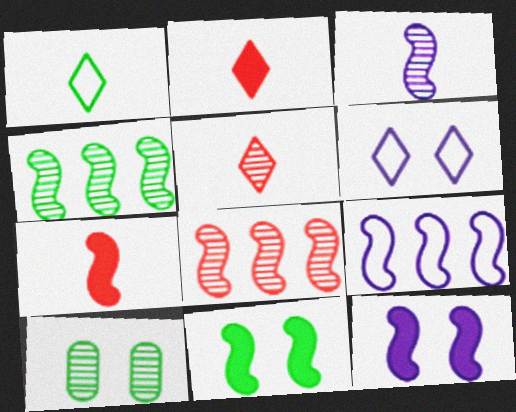[[2, 9, 10], 
[3, 9, 12]]